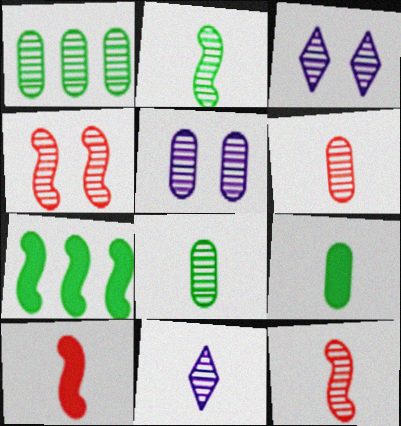[[1, 3, 12], 
[1, 4, 11], 
[1, 5, 6], 
[2, 6, 11], 
[8, 11, 12]]